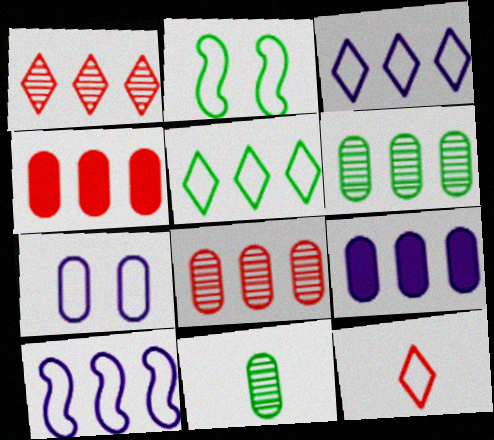[[4, 7, 11]]